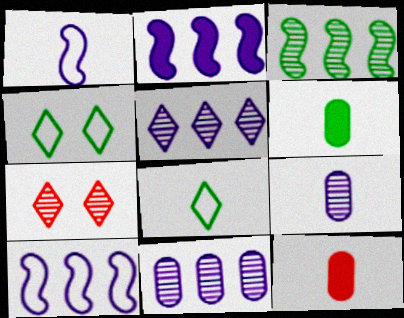[[3, 4, 6], 
[3, 7, 9], 
[6, 7, 10]]